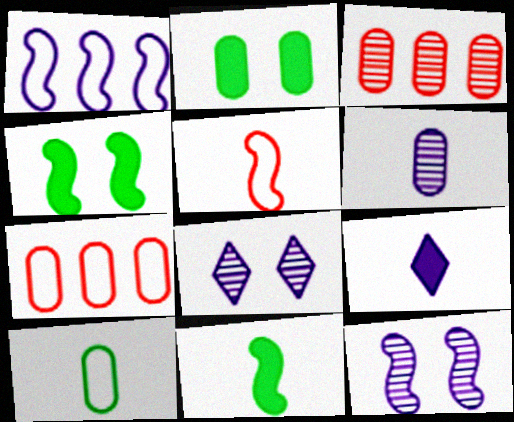[[2, 6, 7], 
[7, 8, 11]]